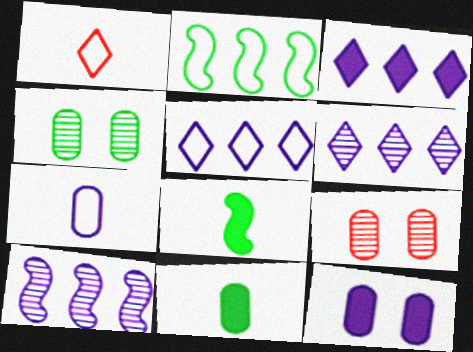[[3, 5, 6], 
[5, 8, 9]]